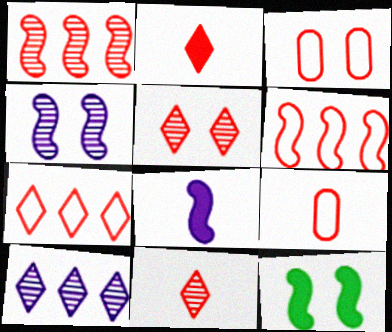[[1, 2, 3], 
[2, 5, 7], 
[9, 10, 12]]